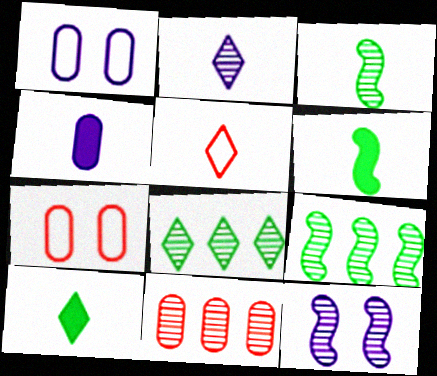[[2, 5, 10], 
[3, 4, 5]]